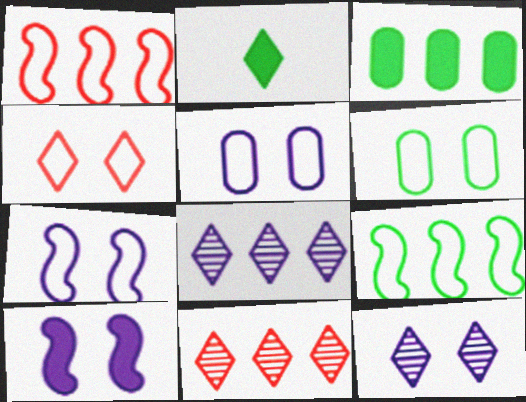[[1, 3, 8], 
[2, 4, 8], 
[4, 6, 7], 
[5, 10, 12]]